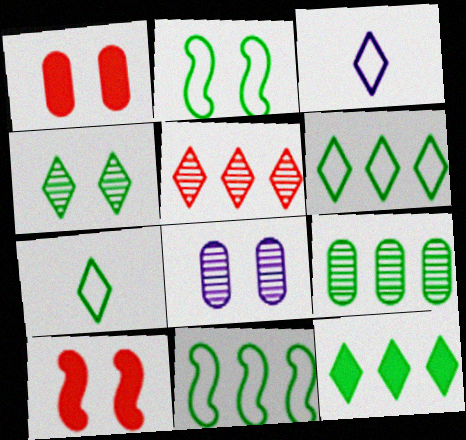[[3, 9, 10], 
[4, 7, 12], 
[9, 11, 12]]